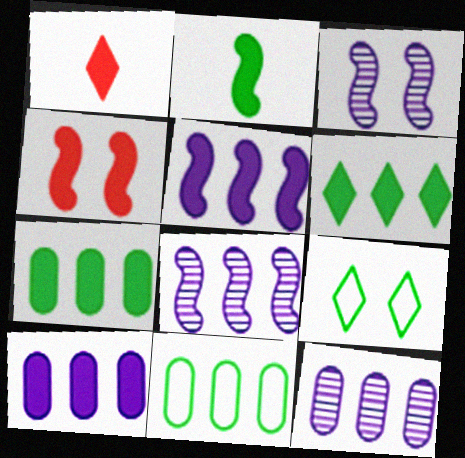[[1, 3, 11], 
[2, 4, 5]]